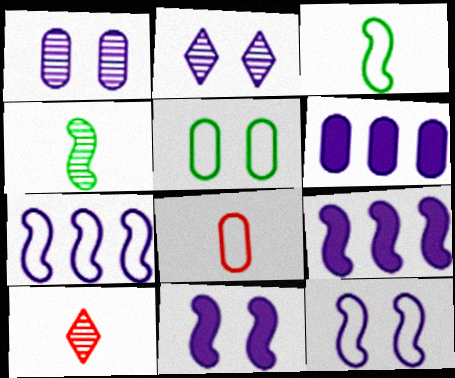[[5, 9, 10]]